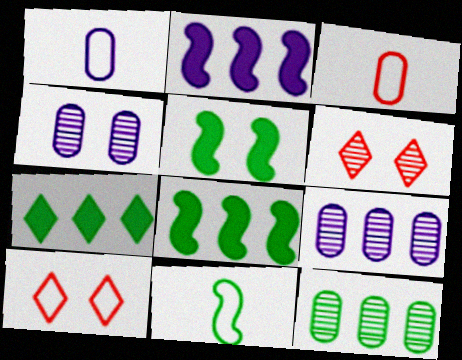[[1, 6, 8], 
[4, 5, 10]]